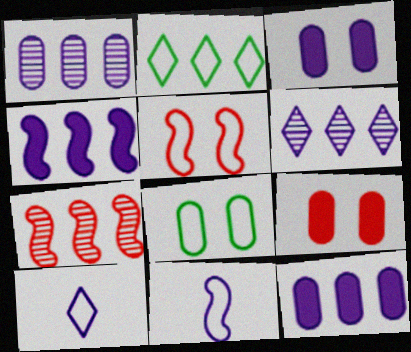[[2, 7, 12], 
[3, 6, 11]]